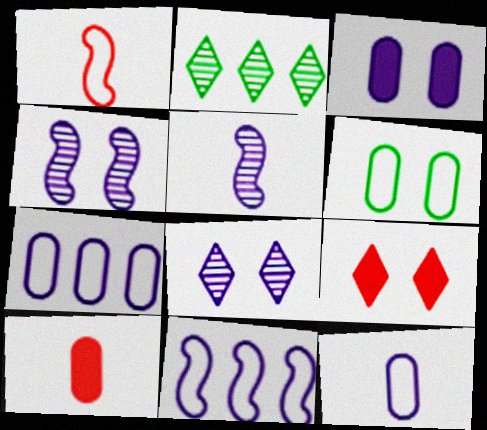[[1, 2, 3], 
[4, 6, 9]]